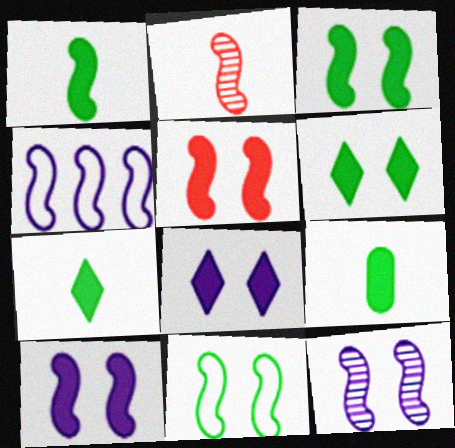[[1, 7, 9], 
[2, 3, 4], 
[3, 5, 10], 
[5, 11, 12]]